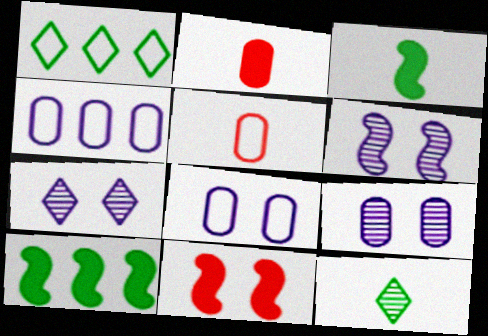[[1, 2, 6], 
[4, 11, 12], 
[5, 7, 10], 
[6, 7, 9]]